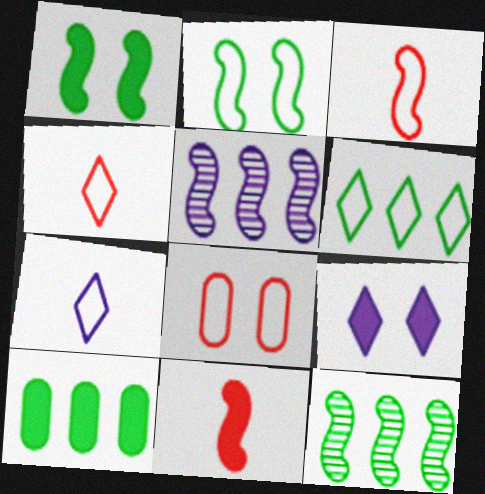[[1, 3, 5], 
[2, 5, 11], 
[6, 10, 12], 
[9, 10, 11]]